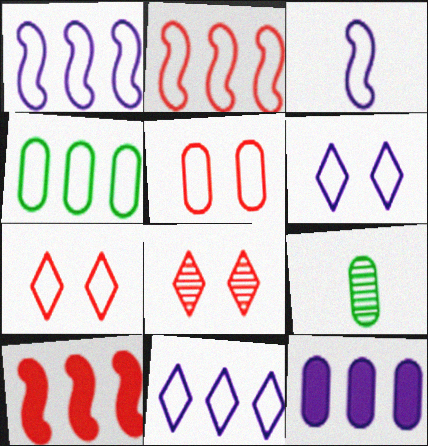[[2, 4, 11], 
[3, 4, 7], 
[5, 9, 12], 
[6, 9, 10]]